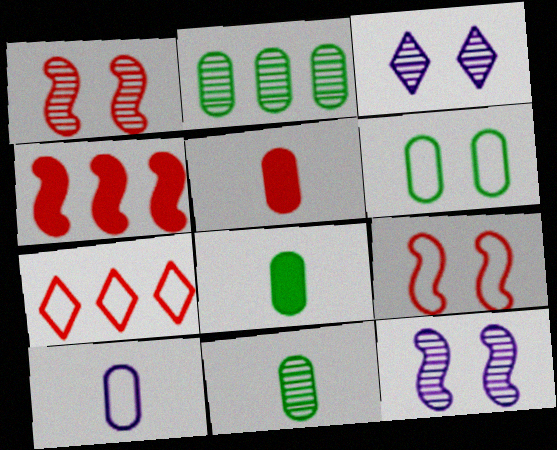[[1, 5, 7], 
[2, 6, 8], 
[5, 10, 11], 
[7, 8, 12]]